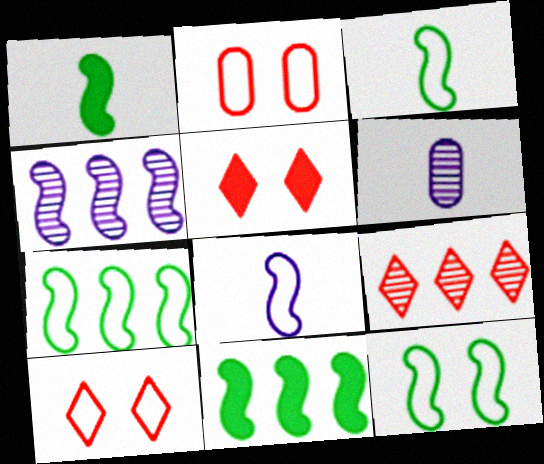[[3, 7, 12], 
[5, 6, 7], 
[6, 10, 11]]